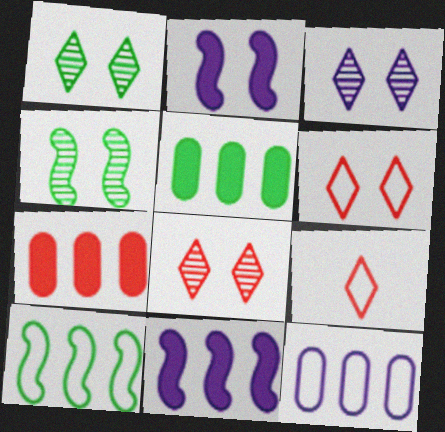[[1, 3, 8]]